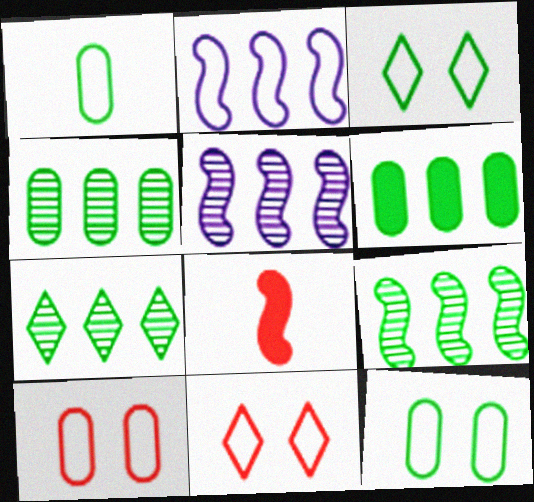[[1, 2, 11], 
[4, 7, 9]]